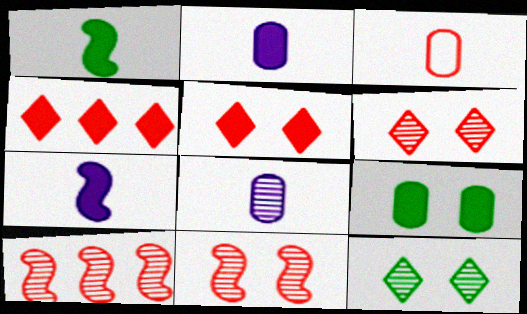[[3, 4, 11], 
[3, 5, 10], 
[4, 7, 9], 
[8, 10, 12]]